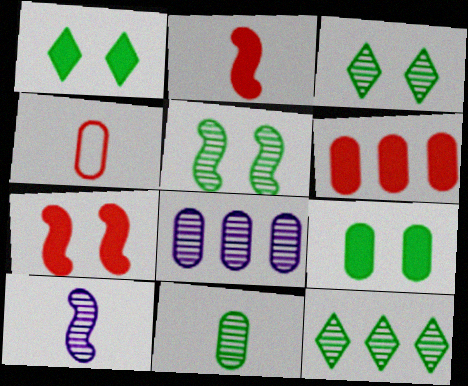[[4, 8, 9], 
[5, 11, 12]]